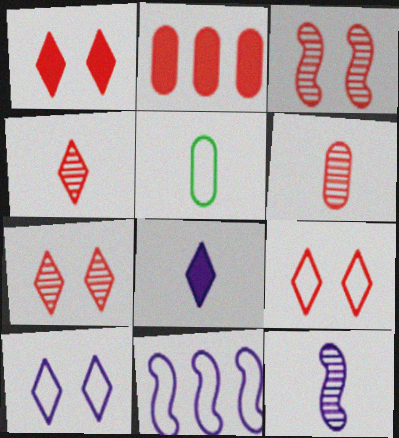[[1, 7, 9], 
[5, 9, 11]]